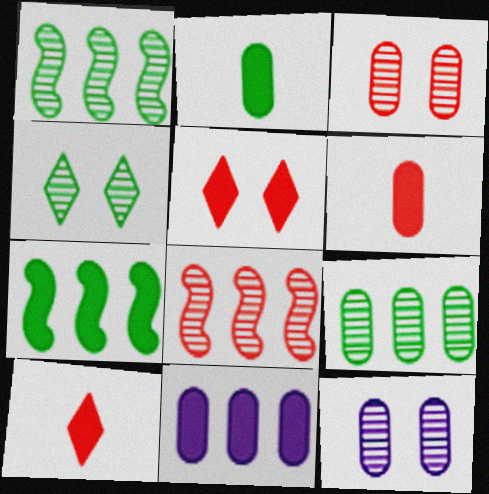[]